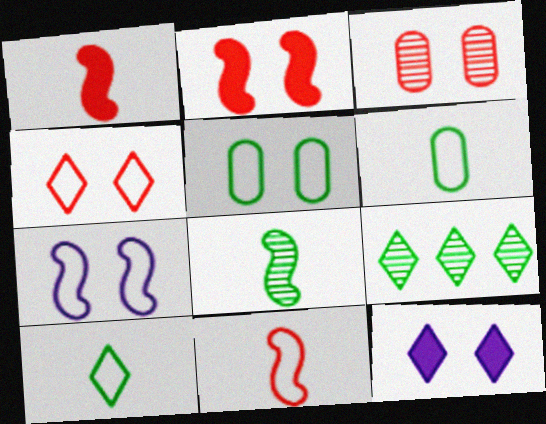[[2, 3, 4], 
[4, 5, 7]]